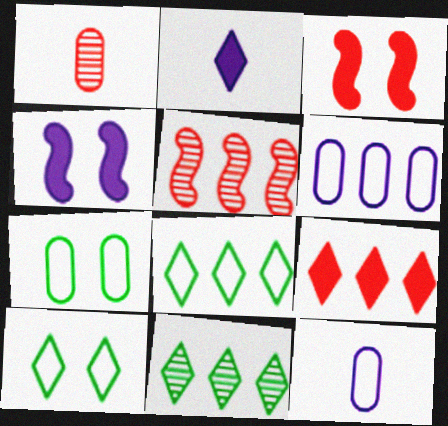[[1, 4, 8], 
[2, 5, 7], 
[3, 11, 12]]